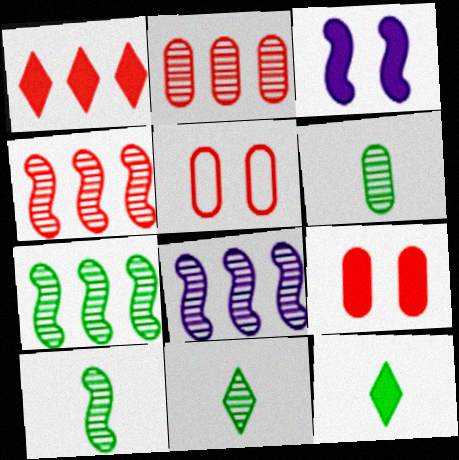[[4, 7, 8], 
[5, 8, 12], 
[6, 10, 11]]